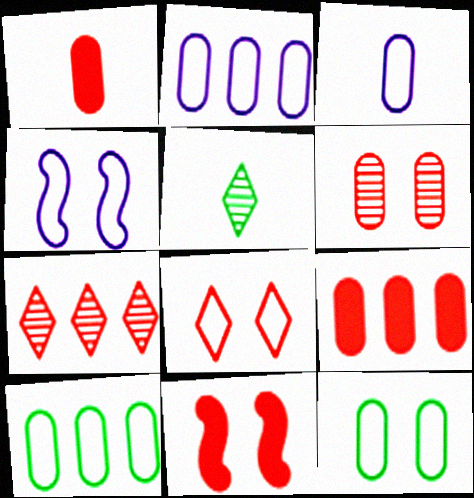[[2, 5, 11], 
[4, 5, 9], 
[4, 8, 12], 
[6, 8, 11]]